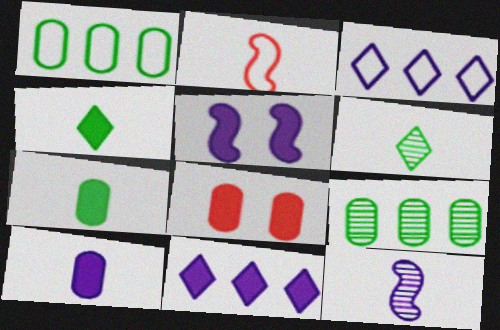[[2, 6, 10], 
[5, 10, 11]]